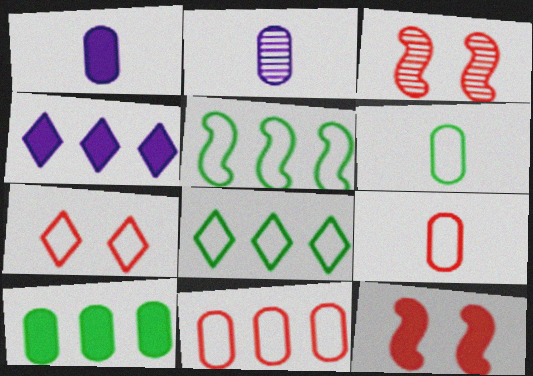[[1, 3, 8], 
[2, 8, 12], 
[3, 4, 6]]